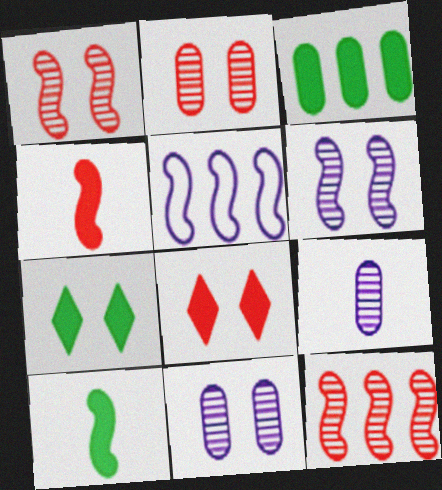[[1, 5, 10], 
[3, 7, 10]]